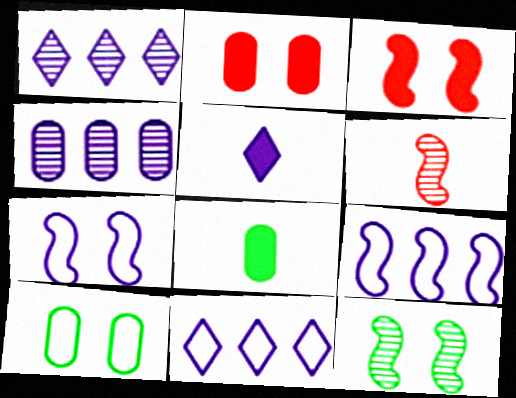[[3, 7, 12], 
[4, 5, 7]]